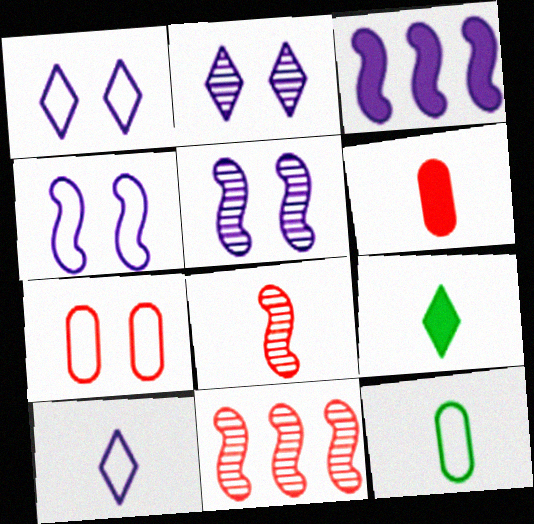[]